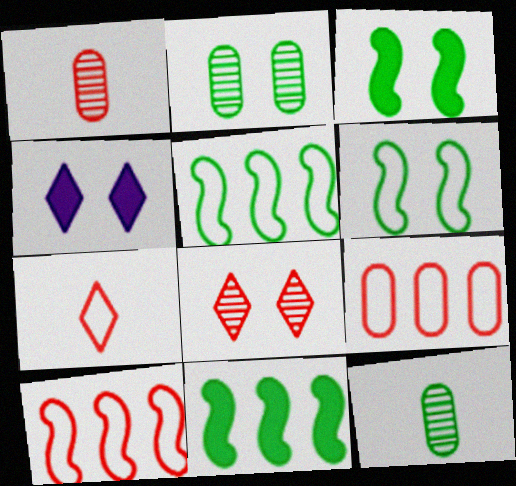[[1, 4, 5], 
[4, 10, 12]]